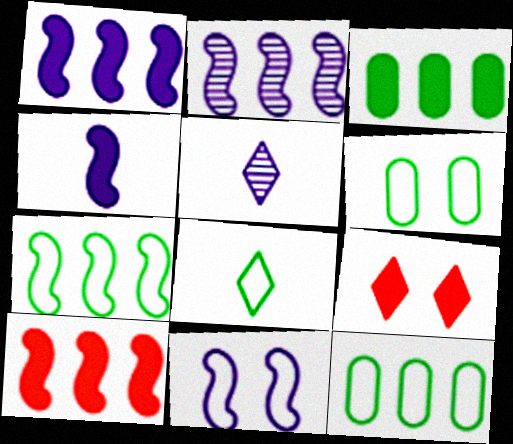[[2, 4, 11], 
[2, 7, 10], 
[3, 4, 9], 
[5, 6, 10], 
[6, 7, 8]]